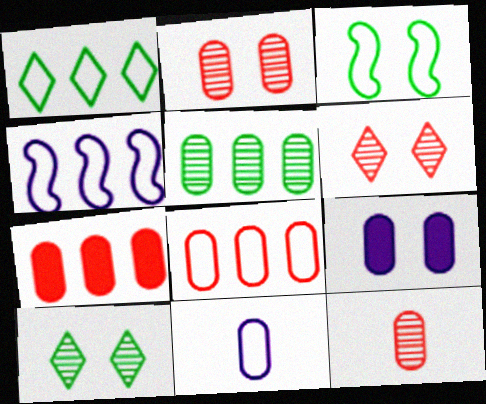[[1, 4, 8], 
[3, 6, 9]]